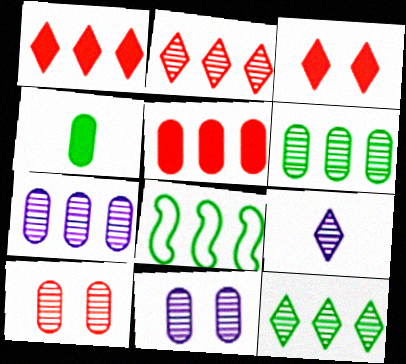[[1, 7, 8]]